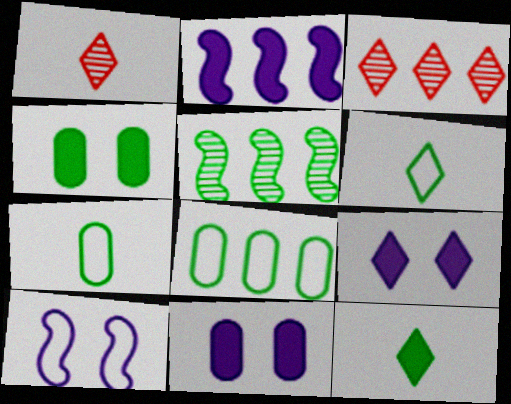[[2, 3, 8], 
[3, 6, 9], 
[4, 5, 6]]